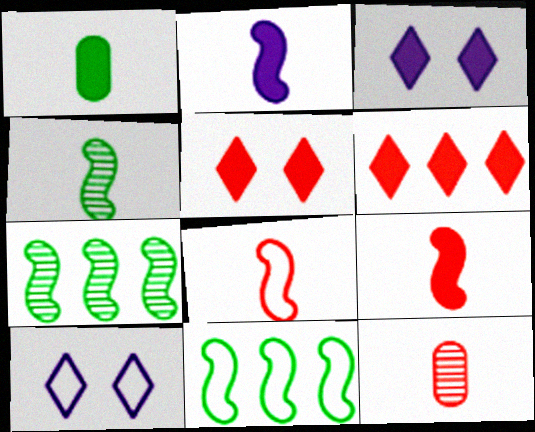[[2, 4, 8], 
[3, 11, 12]]